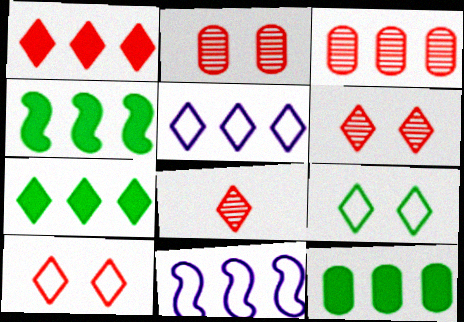[[1, 8, 10], 
[3, 4, 5], 
[3, 7, 11], 
[4, 7, 12]]